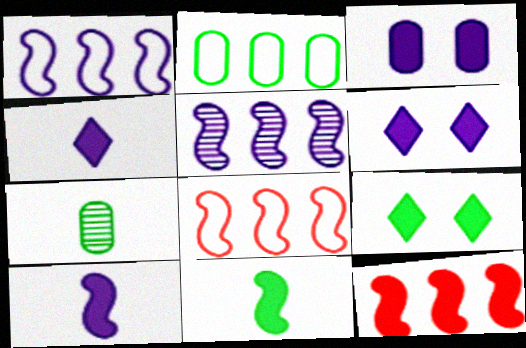[[6, 7, 8]]